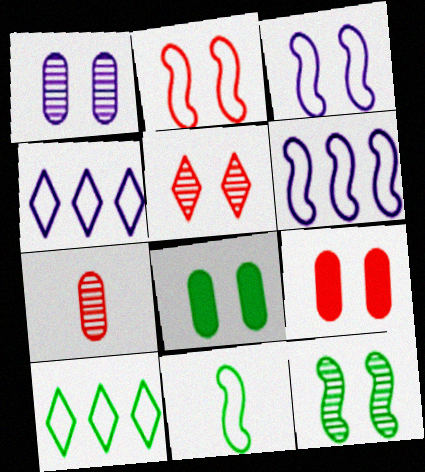[[1, 5, 12], 
[2, 5, 9], 
[2, 6, 11], 
[3, 5, 8]]